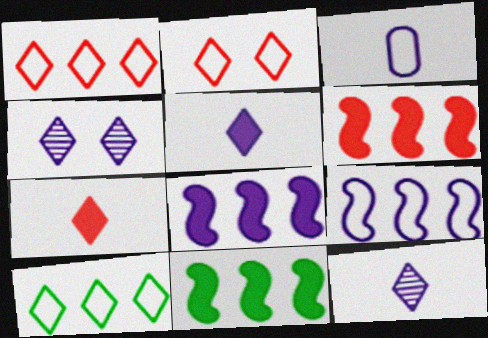[[3, 4, 8], 
[4, 7, 10], 
[6, 8, 11]]